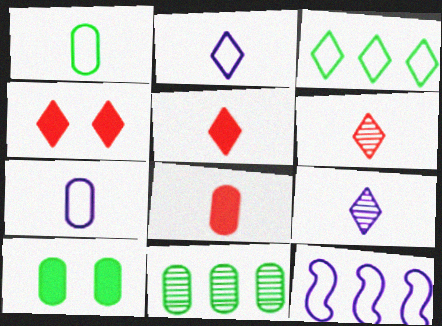[[1, 10, 11], 
[3, 4, 9], 
[6, 10, 12]]